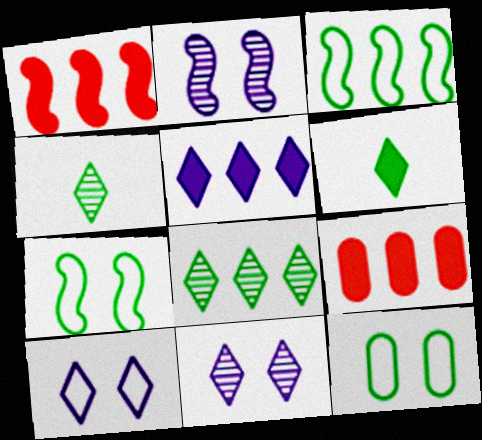[]